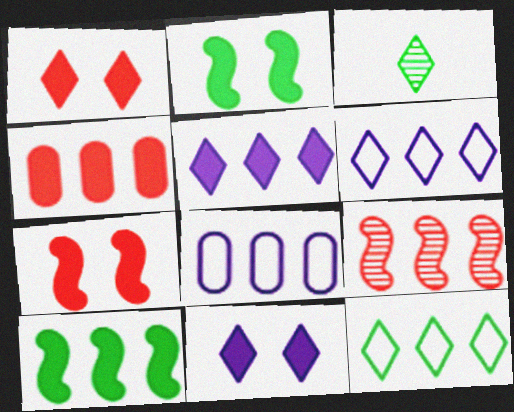[[1, 3, 6], 
[3, 7, 8], 
[4, 5, 10]]